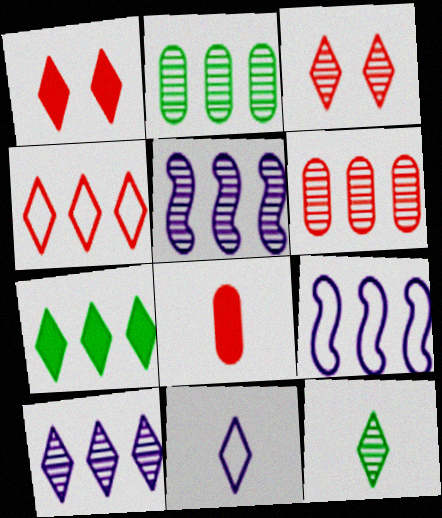[[3, 7, 11], 
[3, 10, 12], 
[4, 7, 10], 
[6, 7, 9]]